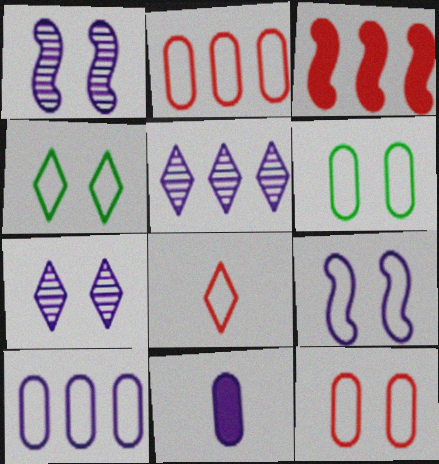[[4, 9, 12], 
[5, 9, 11]]